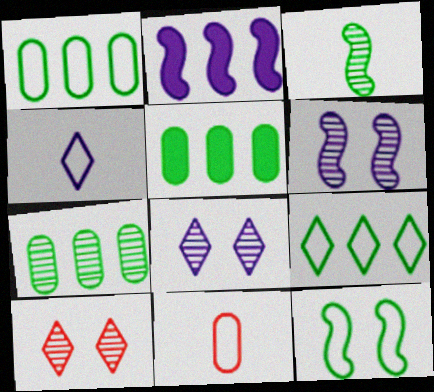[[1, 5, 7]]